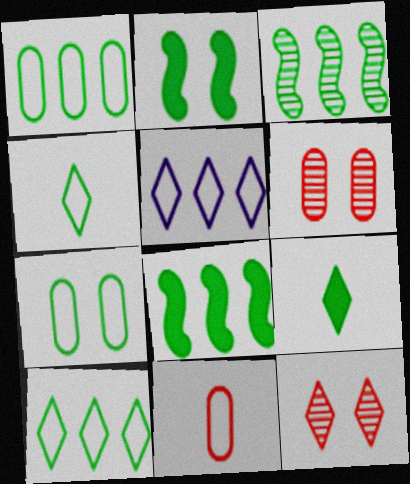[[3, 7, 9], 
[5, 9, 12]]